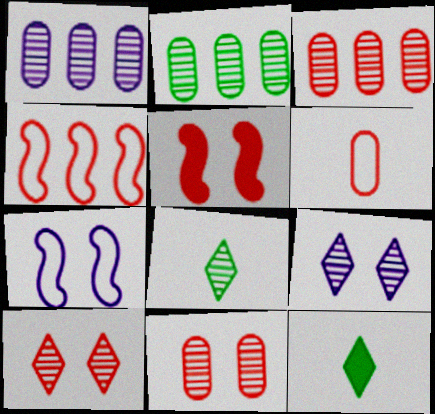[[1, 2, 3], 
[3, 7, 12]]